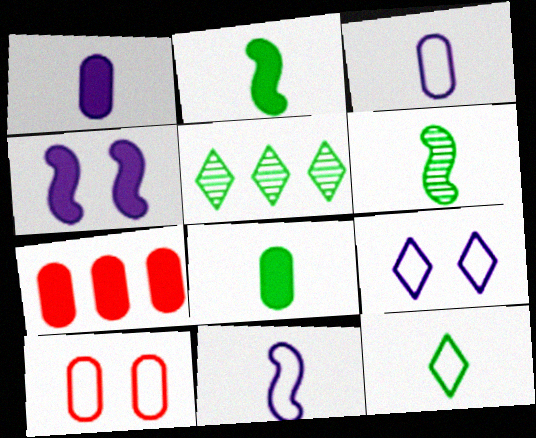[[6, 7, 9], 
[6, 8, 12]]